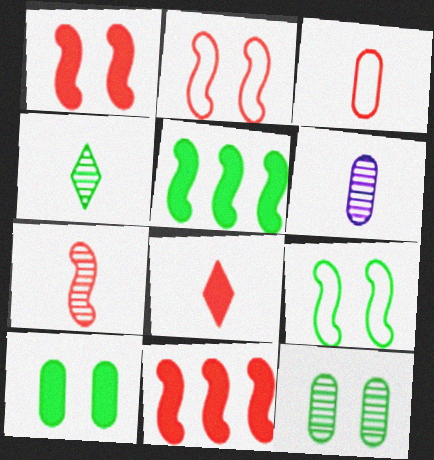[[2, 7, 11], 
[3, 7, 8], 
[4, 6, 7]]